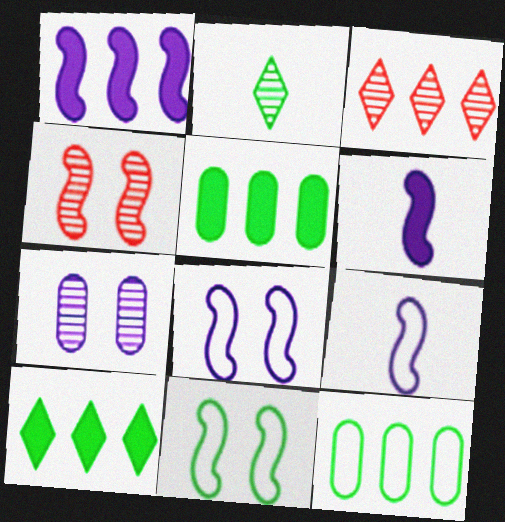[[1, 3, 12], 
[2, 5, 11]]